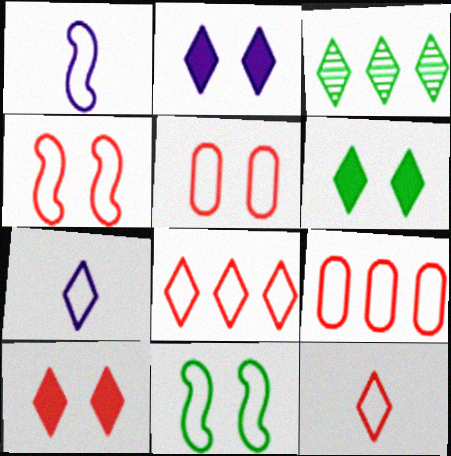[[2, 3, 12], 
[2, 6, 10], 
[3, 7, 10], 
[4, 9, 12], 
[7, 9, 11]]